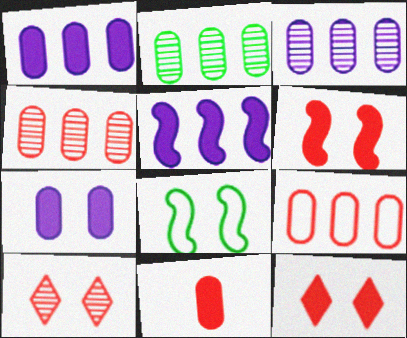[[1, 2, 9], 
[2, 3, 4], 
[7, 8, 10]]